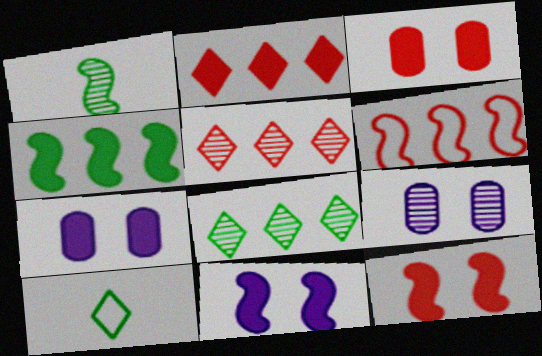[[1, 5, 9], 
[1, 6, 11]]